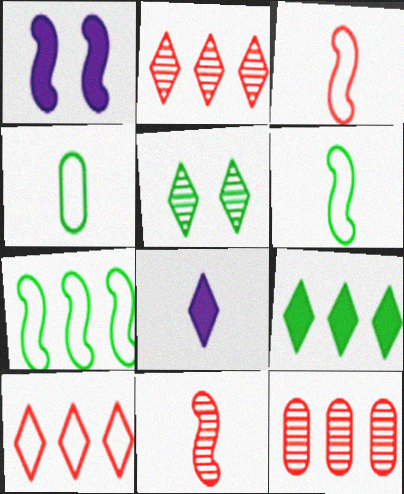[[1, 2, 4], 
[1, 7, 11], 
[4, 8, 11], 
[5, 8, 10]]